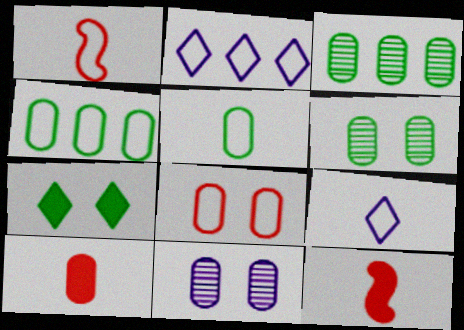[[1, 5, 9], 
[2, 6, 12], 
[4, 10, 11]]